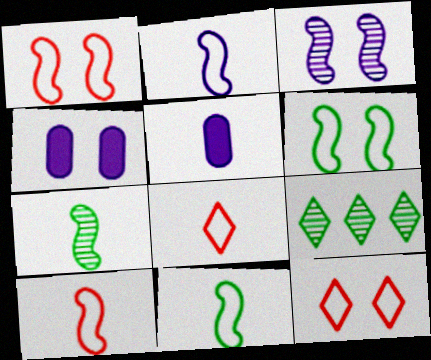[[1, 5, 9], 
[2, 10, 11], 
[4, 9, 10], 
[5, 7, 8]]